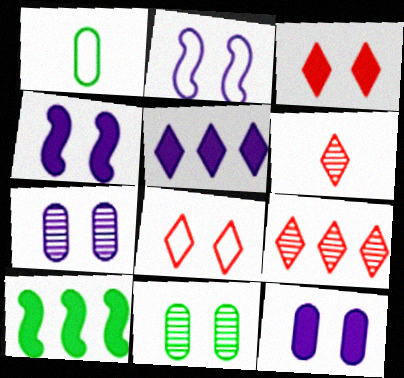[[1, 4, 9], 
[2, 3, 11], 
[4, 8, 11]]